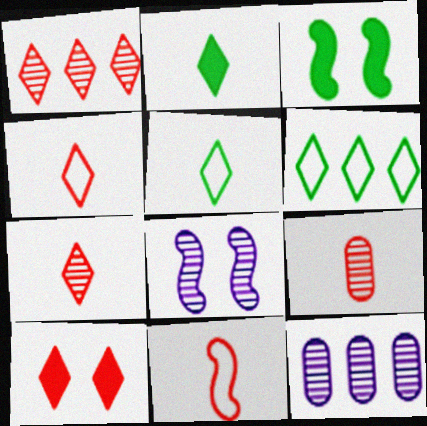[[1, 4, 10], 
[3, 4, 12]]